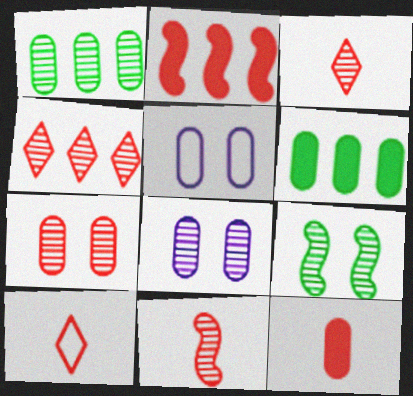[[1, 5, 12], 
[2, 7, 10], 
[4, 7, 11], 
[10, 11, 12]]